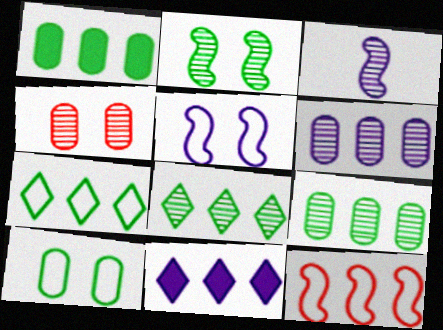[[3, 4, 8], 
[9, 11, 12]]